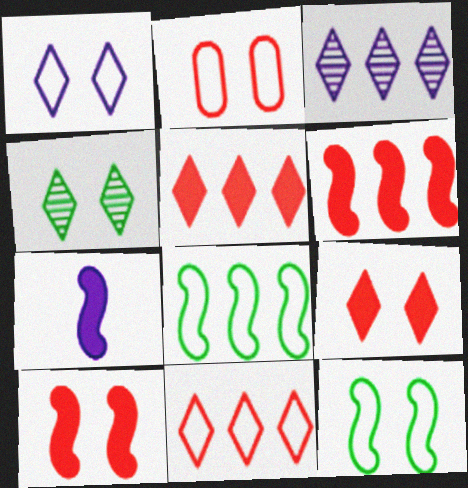[[1, 2, 12], 
[1, 4, 9]]